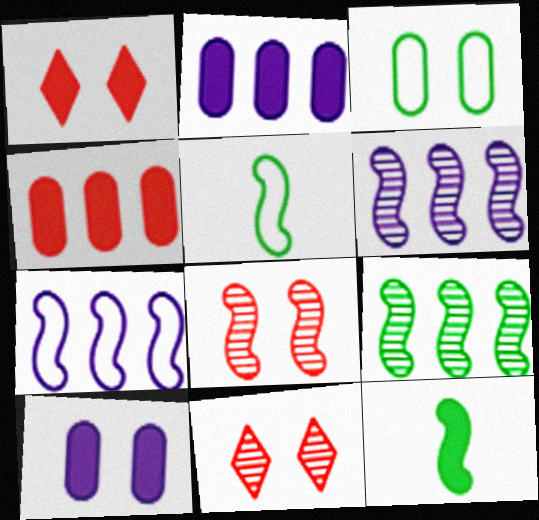[[1, 2, 12], 
[2, 5, 11], 
[7, 8, 12]]